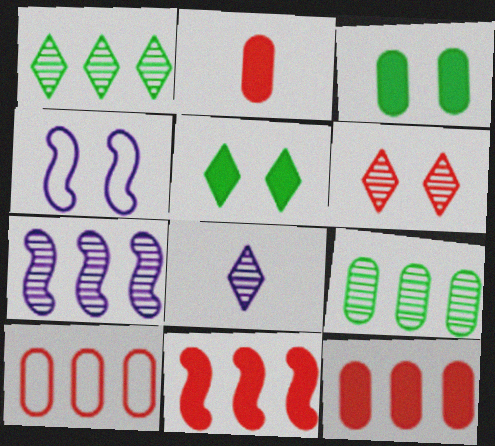[[1, 2, 4], 
[1, 6, 8], 
[3, 4, 6]]